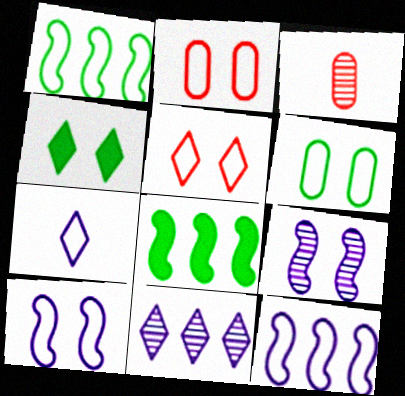[[1, 2, 7], 
[2, 4, 9], 
[3, 4, 12], 
[5, 6, 10]]